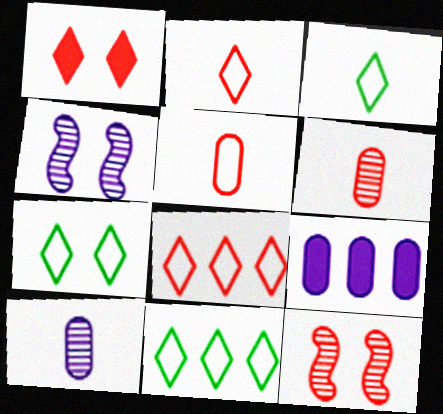[[3, 7, 11], 
[3, 9, 12]]